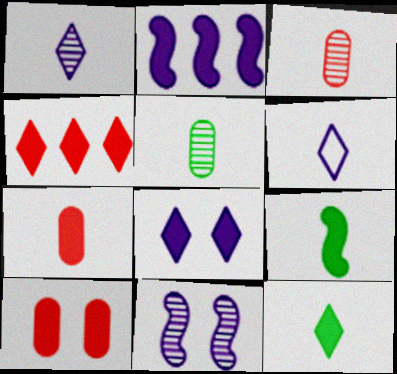[[2, 10, 12], 
[3, 6, 9], 
[4, 8, 12]]